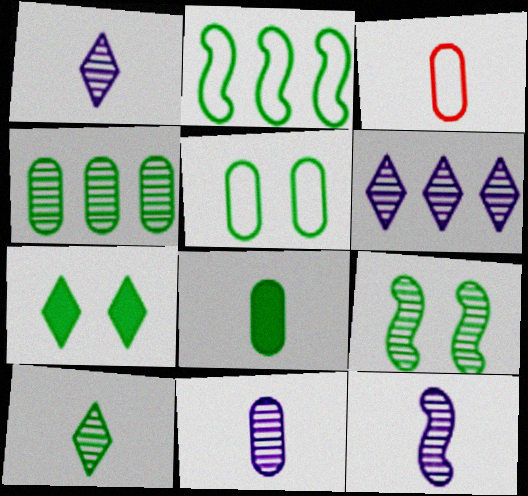[[1, 11, 12], 
[3, 8, 11], 
[4, 5, 8], 
[4, 9, 10], 
[5, 7, 9]]